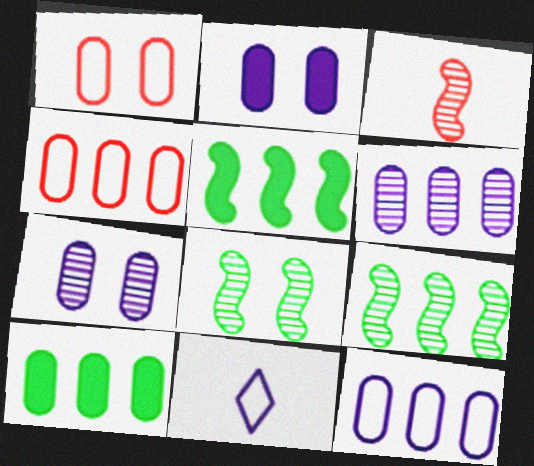[[4, 6, 10]]